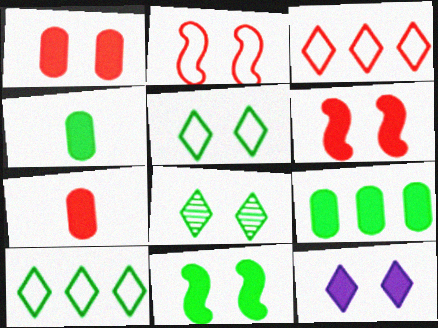[[1, 11, 12]]